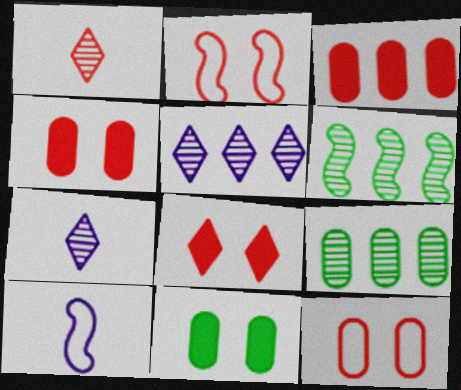[[1, 2, 3], 
[8, 9, 10]]